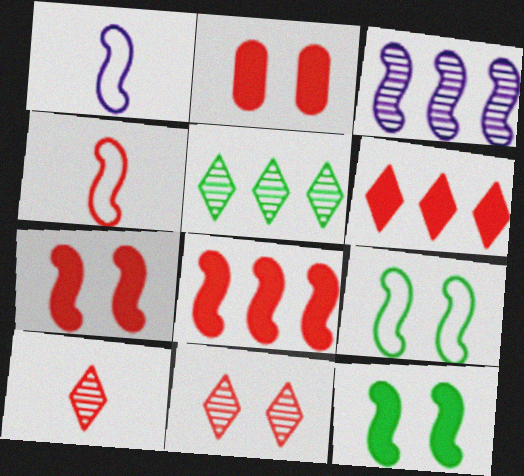[[1, 2, 5], 
[3, 4, 12]]